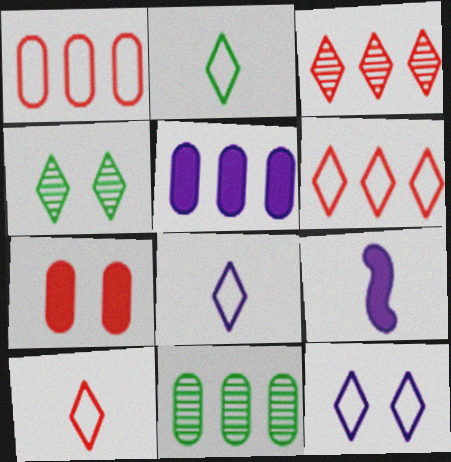[[1, 4, 9], 
[1, 5, 11], 
[2, 6, 12], 
[2, 8, 10]]